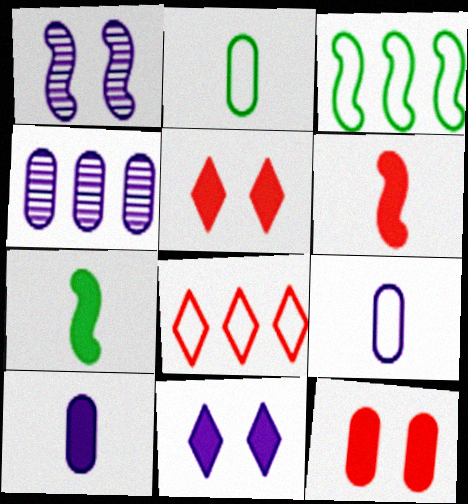[[1, 3, 6], 
[2, 4, 12]]